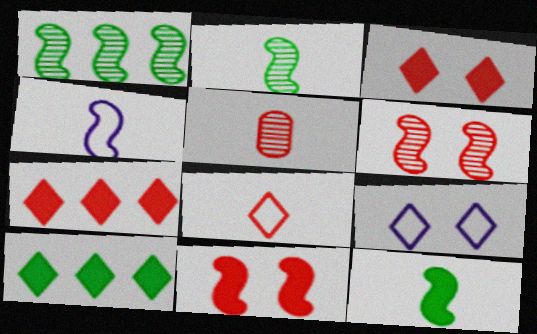[[1, 4, 11]]